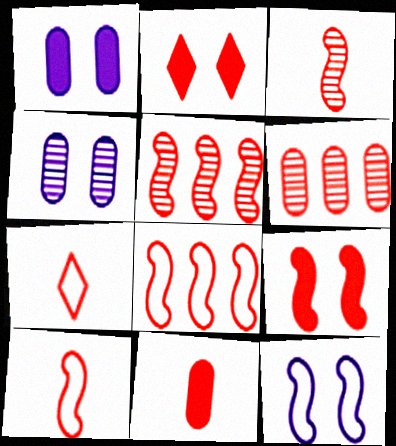[[2, 6, 10], 
[3, 7, 11], 
[3, 8, 9], 
[5, 9, 10], 
[6, 7, 9]]